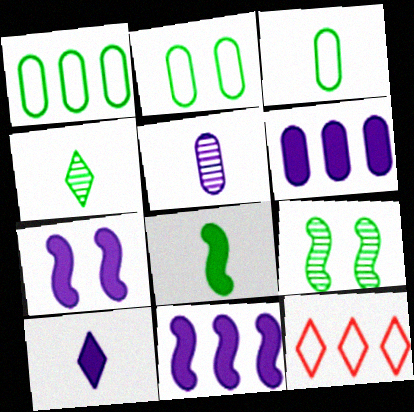[[1, 2, 3], 
[3, 4, 8], 
[6, 7, 10]]